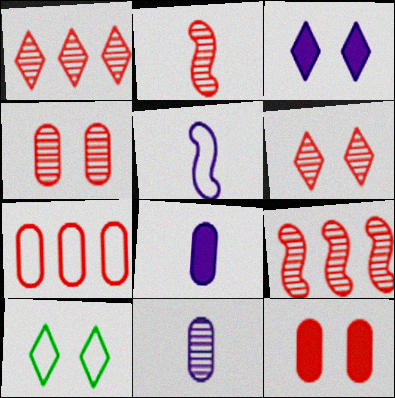[[1, 2, 4], 
[3, 6, 10], 
[5, 7, 10], 
[8, 9, 10]]